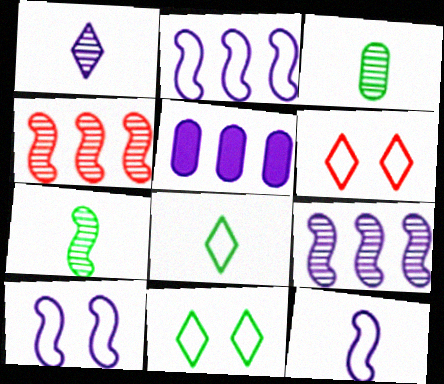[[1, 5, 10], 
[2, 10, 12], 
[5, 6, 7]]